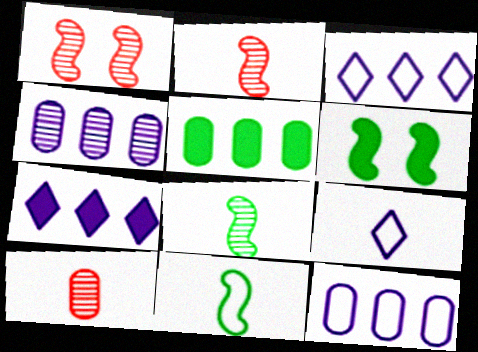[[1, 5, 9], 
[3, 6, 10]]